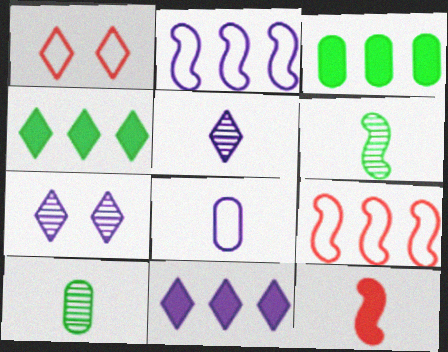[[1, 4, 5]]